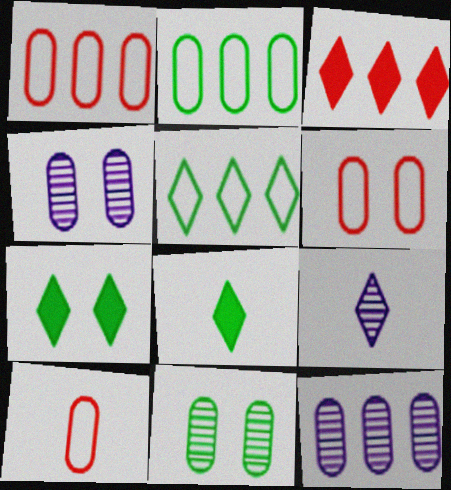[[1, 6, 10]]